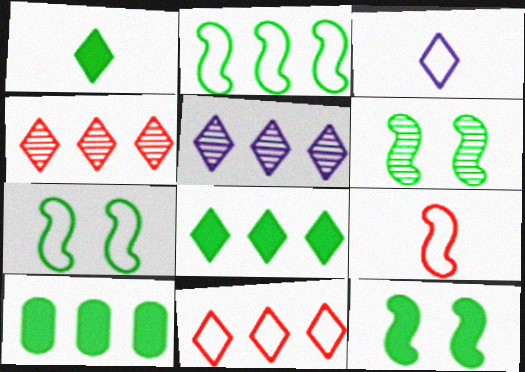[[1, 10, 12], 
[5, 8, 11], 
[6, 7, 12]]